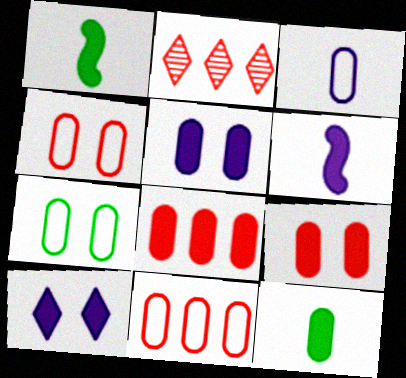[[1, 8, 10], 
[2, 6, 7], 
[3, 7, 11], 
[5, 8, 12]]